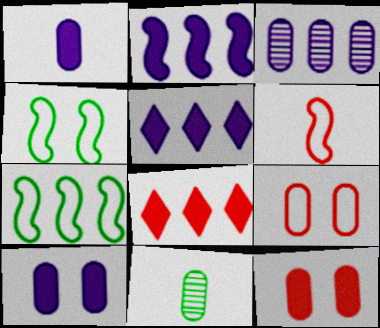[[3, 7, 8]]